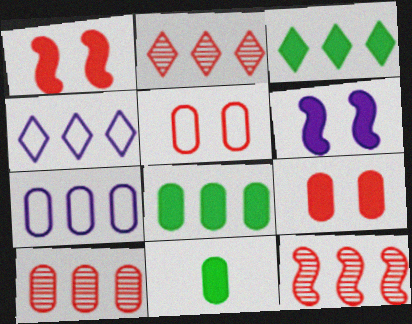[[2, 3, 4], 
[2, 10, 12], 
[3, 7, 12], 
[4, 8, 12], 
[7, 8, 10]]